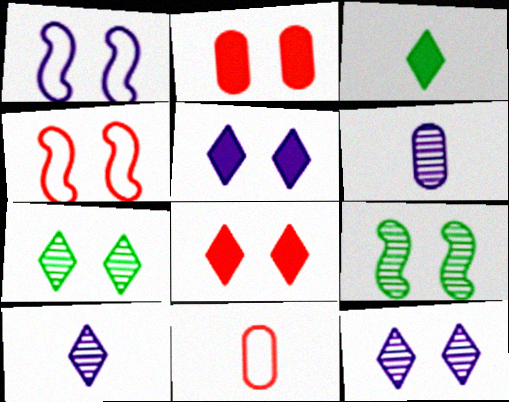[[1, 2, 7]]